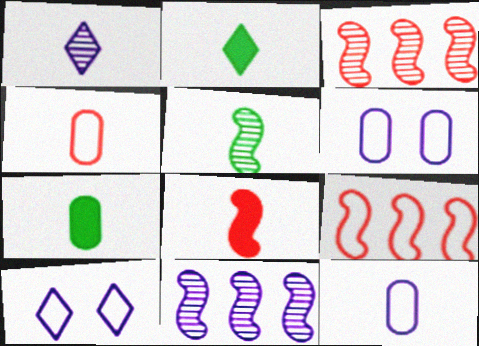[[2, 3, 6], 
[3, 7, 10]]